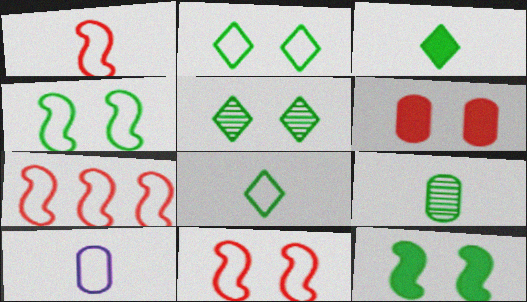[[1, 7, 11], 
[1, 8, 10], 
[2, 7, 10]]